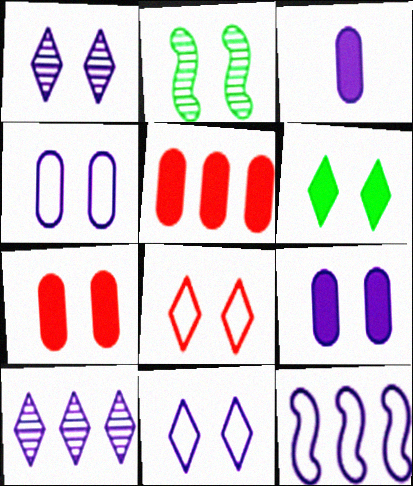[[1, 3, 12], 
[1, 6, 8], 
[2, 7, 11], 
[2, 8, 9]]